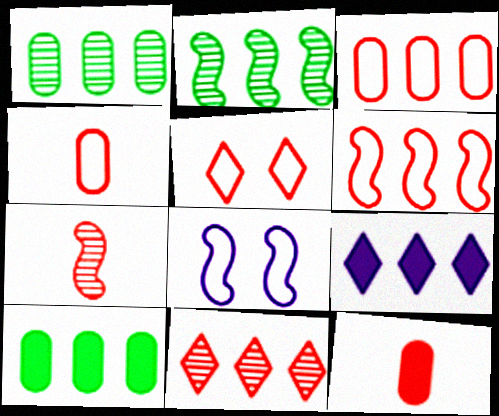[[1, 6, 9], 
[2, 3, 9], 
[4, 5, 6]]